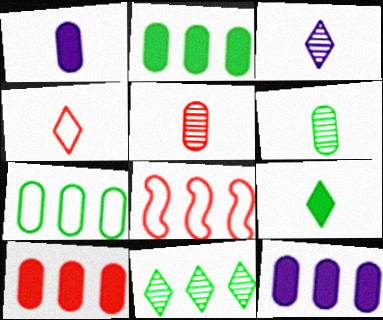[[2, 10, 12], 
[3, 4, 9], 
[8, 11, 12]]